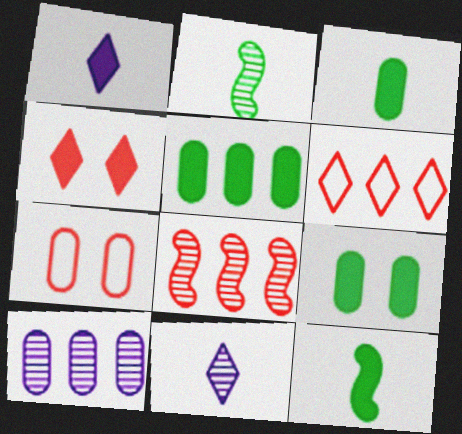[[3, 5, 9], 
[3, 7, 10]]